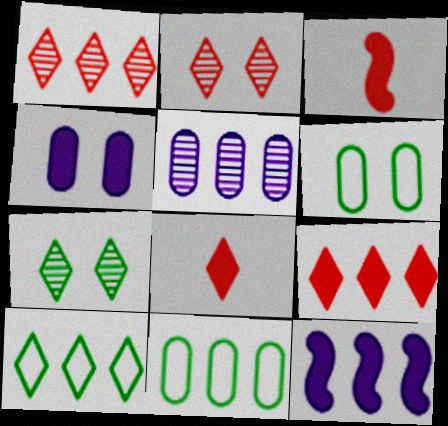[[1, 11, 12]]